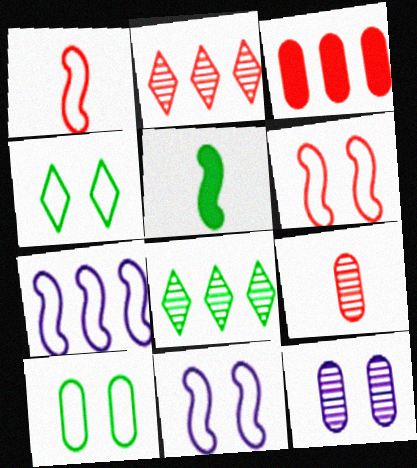[[3, 7, 8], 
[5, 8, 10]]